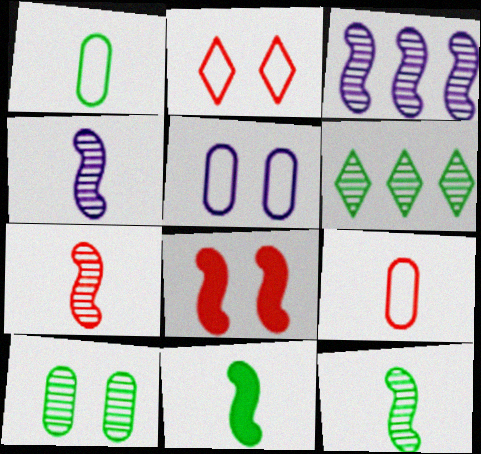[[4, 7, 12], 
[6, 10, 12]]